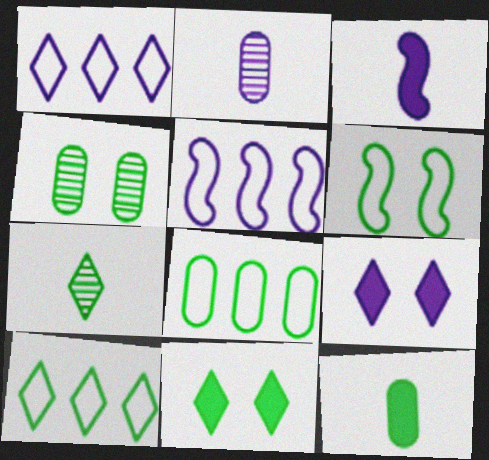[[2, 5, 9], 
[4, 6, 11], 
[4, 8, 12], 
[7, 10, 11]]